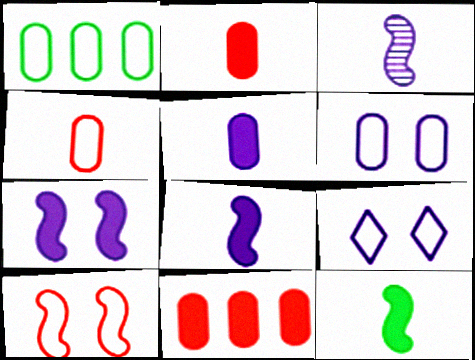[[1, 4, 6]]